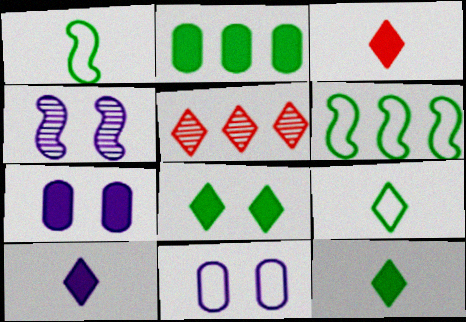[[1, 5, 7], 
[3, 10, 12]]